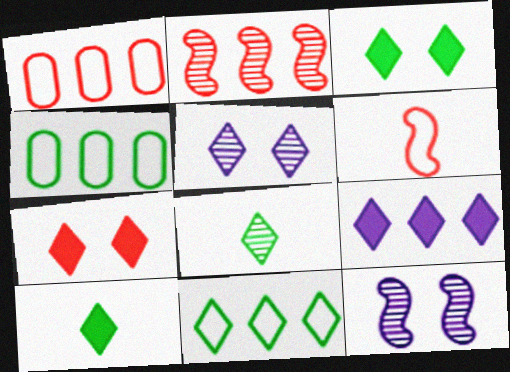[[1, 10, 12], 
[2, 4, 9], 
[3, 8, 11], 
[7, 9, 10]]